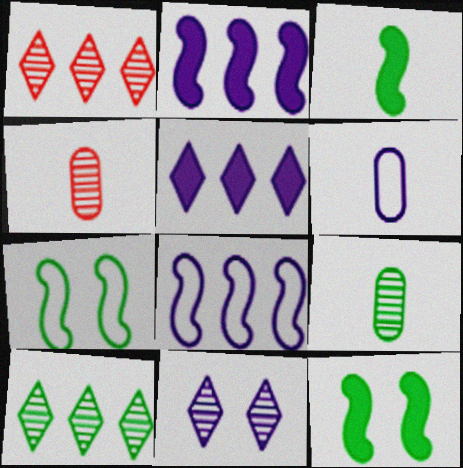[[1, 6, 12], 
[2, 6, 11], 
[4, 5, 7]]